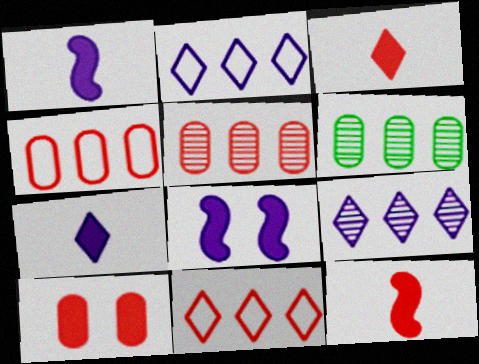[]